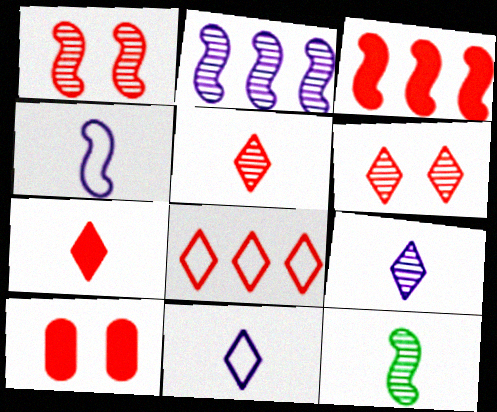[[1, 2, 12], 
[3, 7, 10], 
[6, 7, 8]]